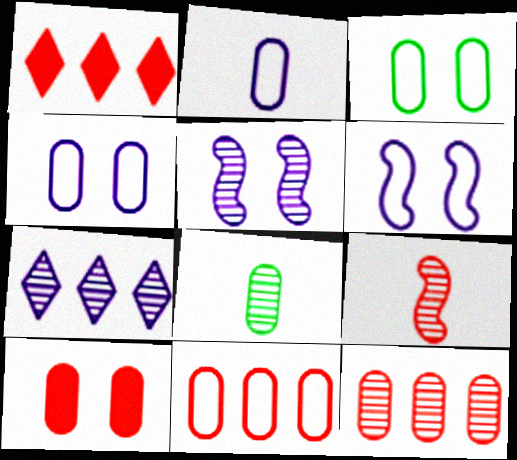[[1, 6, 8], 
[2, 3, 11]]